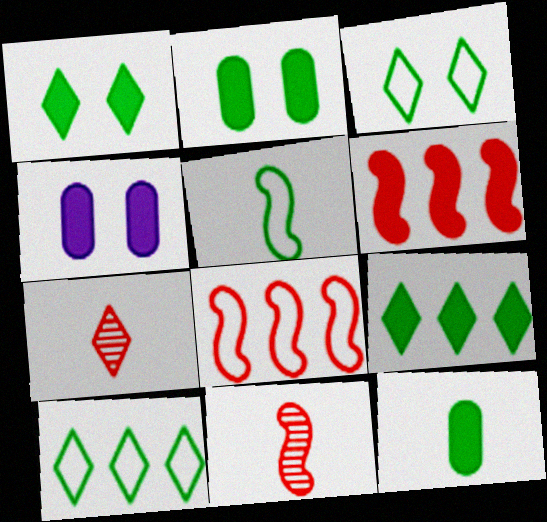[[4, 10, 11]]